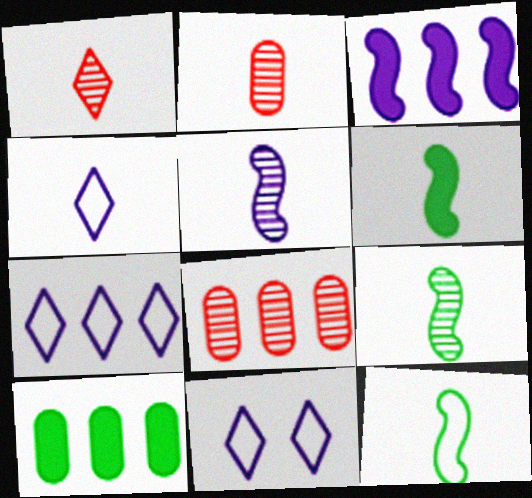[[2, 4, 6], 
[4, 7, 11], 
[6, 8, 11], 
[6, 9, 12]]